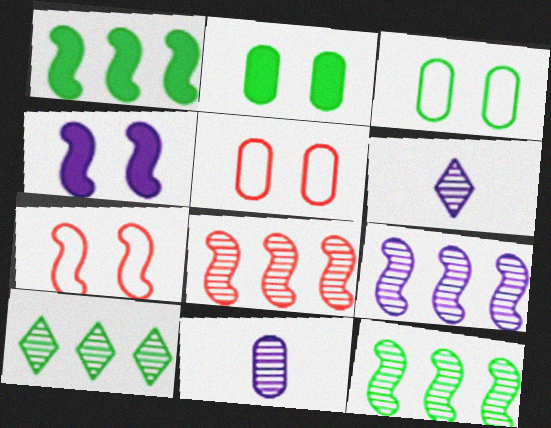[[1, 5, 6], 
[8, 9, 12]]